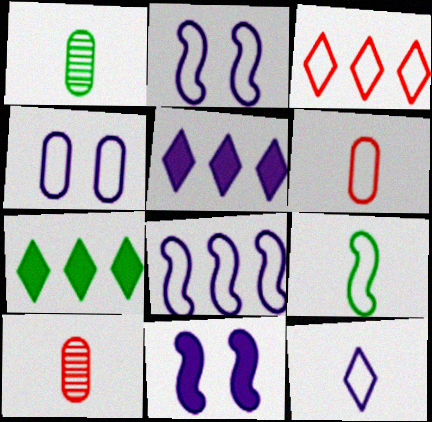[[1, 3, 11], 
[2, 7, 10], 
[3, 4, 9], 
[4, 8, 12], 
[6, 9, 12]]